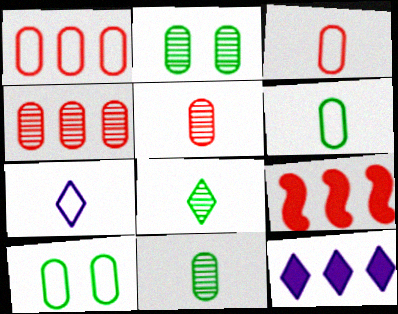[[2, 7, 9]]